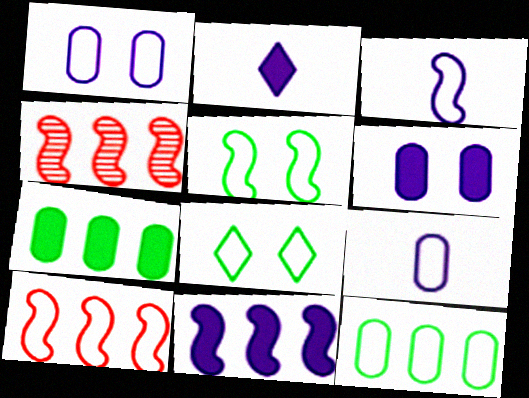[[2, 6, 11], 
[3, 5, 10], 
[8, 9, 10]]